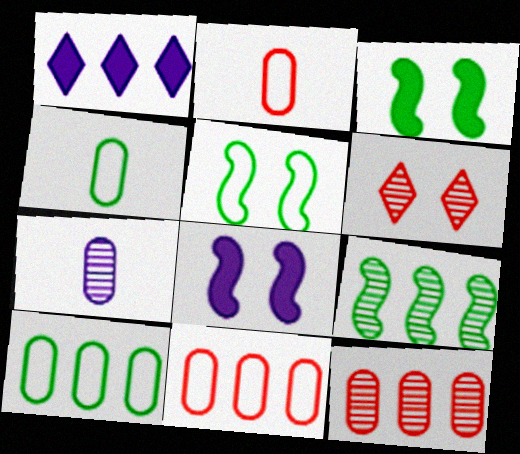[[1, 9, 11], 
[6, 7, 9]]